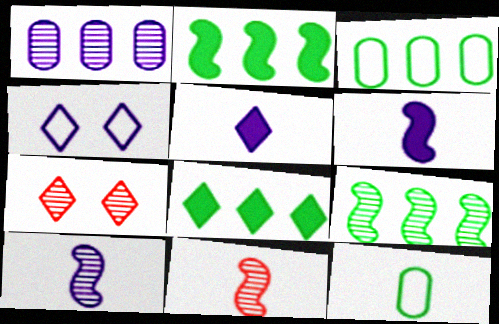[[1, 4, 6], 
[3, 6, 7], 
[3, 8, 9], 
[5, 11, 12]]